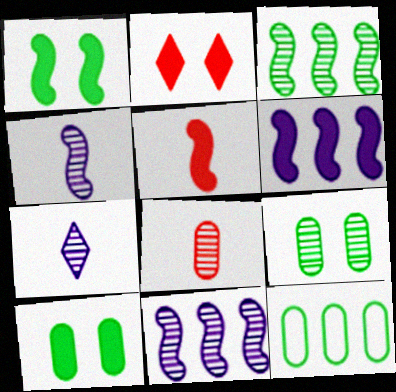[[1, 5, 6], 
[2, 4, 12]]